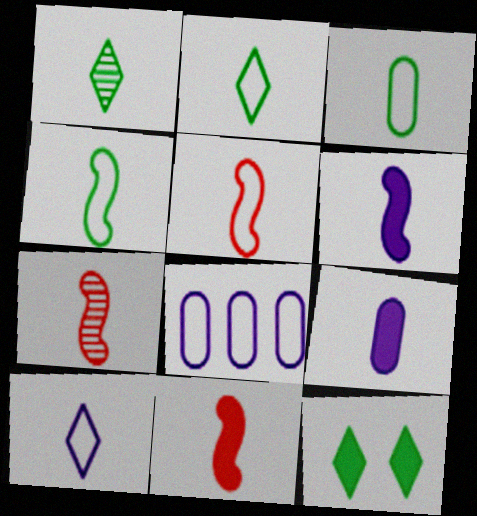[[1, 5, 9], 
[2, 3, 4], 
[2, 7, 9], 
[3, 5, 10], 
[4, 6, 7], 
[5, 7, 11], 
[7, 8, 12]]